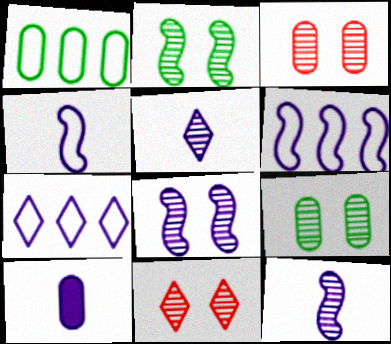[[1, 3, 10], 
[4, 5, 10], 
[7, 8, 10], 
[8, 9, 11]]